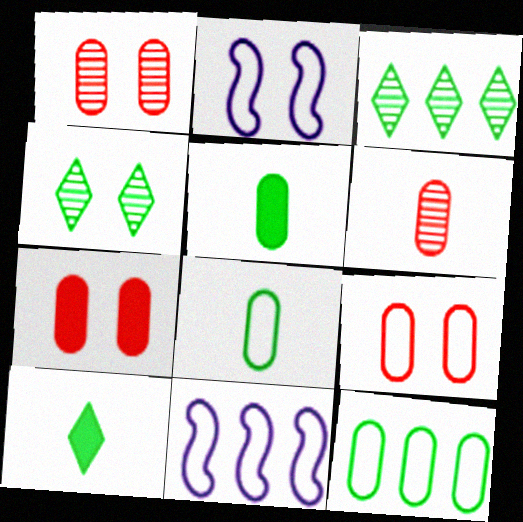[[1, 7, 9], 
[1, 10, 11], 
[2, 4, 7]]